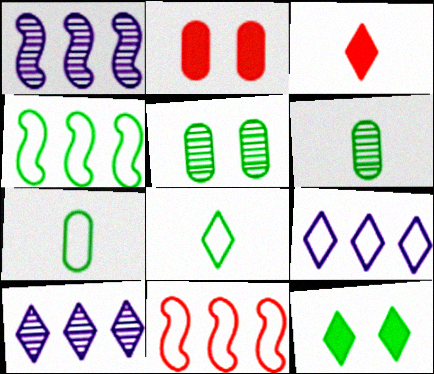[[1, 2, 8], 
[4, 6, 12]]